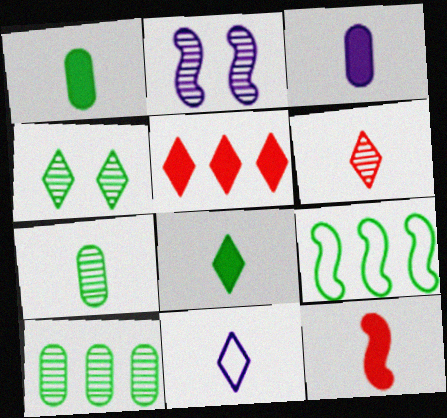[[1, 4, 9], 
[2, 6, 10], 
[2, 9, 12], 
[3, 8, 12], 
[4, 5, 11], 
[6, 8, 11], 
[7, 11, 12]]